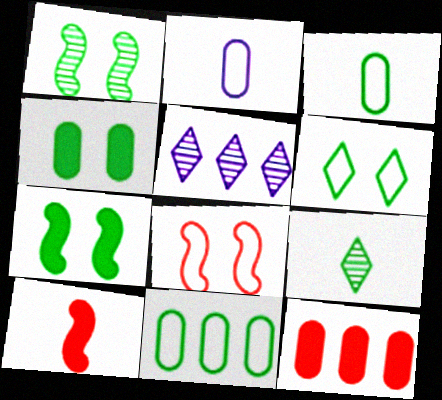[[1, 4, 6], 
[2, 9, 10], 
[7, 9, 11]]